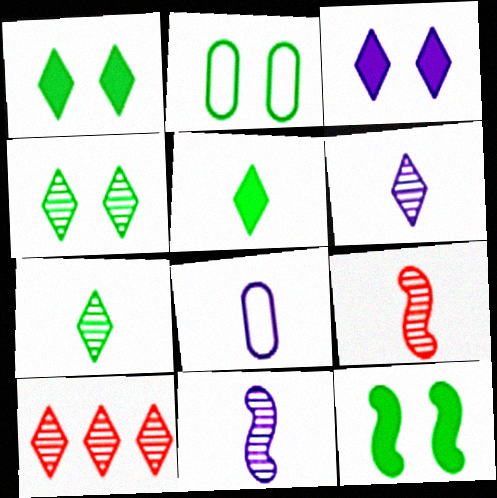[[2, 4, 12], 
[4, 6, 10], 
[5, 8, 9], 
[8, 10, 12]]